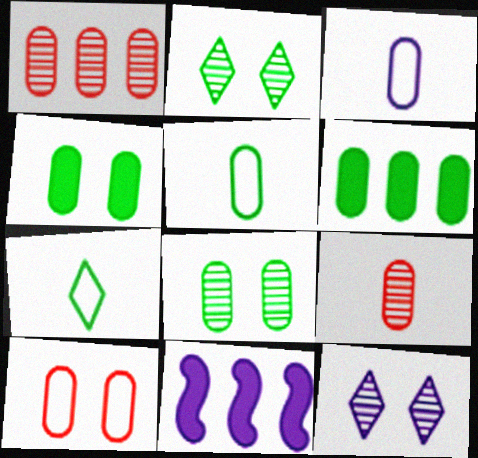[[1, 3, 4], 
[3, 11, 12], 
[5, 6, 8]]